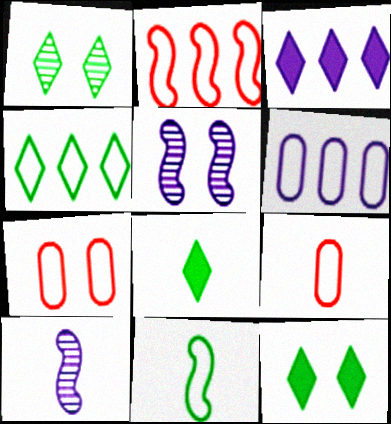[[1, 4, 8], 
[2, 4, 6], 
[5, 7, 12], 
[8, 9, 10]]